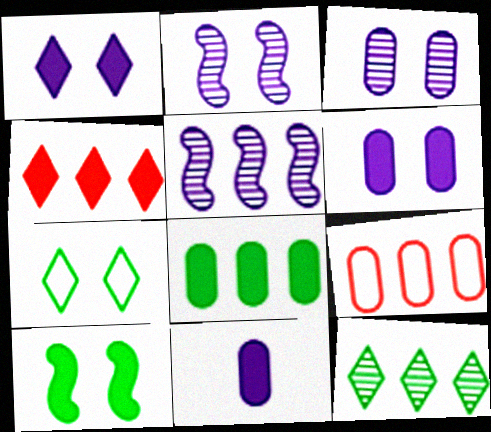[[4, 10, 11]]